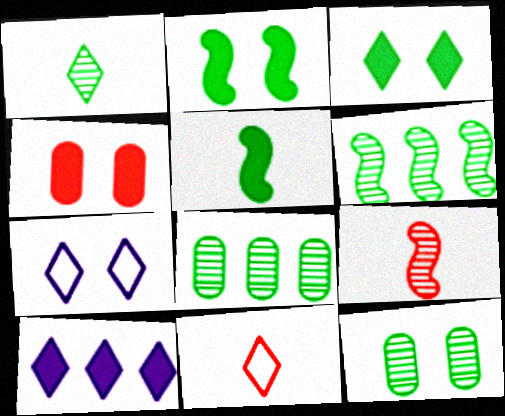[[1, 6, 12], 
[4, 5, 10]]